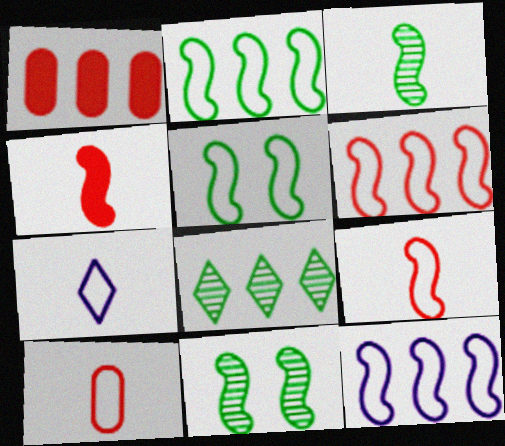[[1, 7, 11], 
[1, 8, 12], 
[2, 6, 12], 
[4, 11, 12], 
[5, 9, 12]]